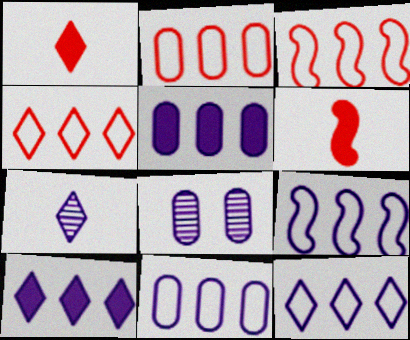[[2, 3, 4], 
[9, 11, 12]]